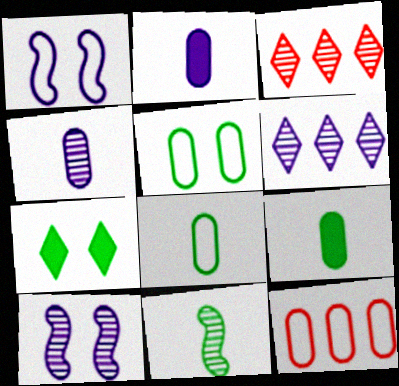[[1, 2, 6], 
[1, 3, 9], 
[4, 6, 10]]